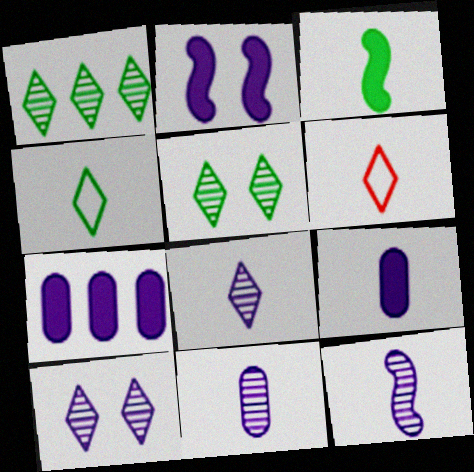[[3, 6, 11], 
[8, 11, 12]]